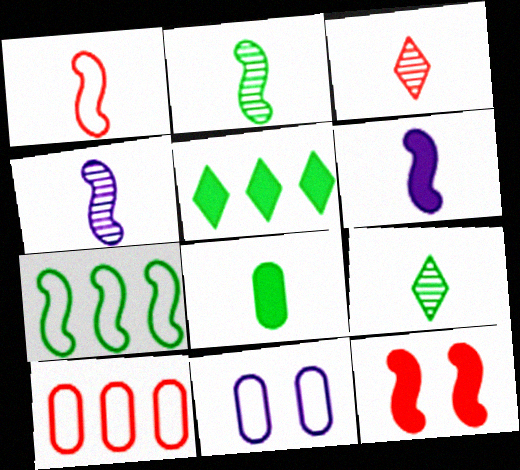[[1, 2, 6], 
[3, 10, 12], 
[4, 7, 12]]